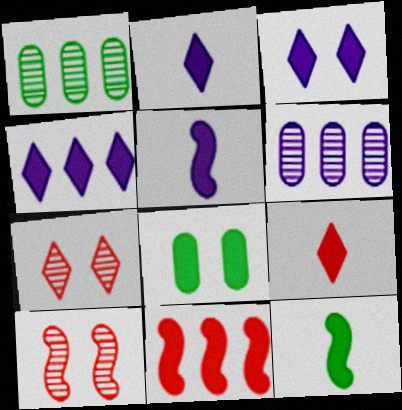[[2, 3, 4], 
[2, 8, 11]]